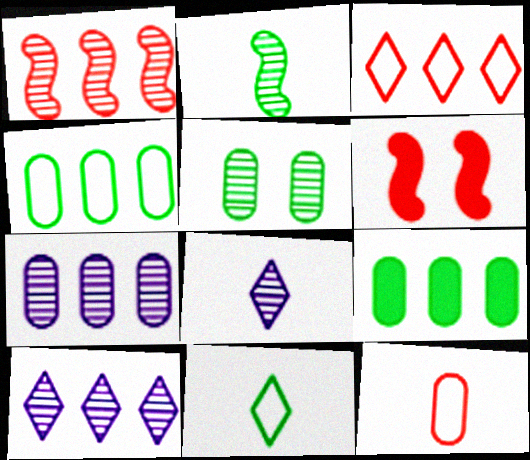[[1, 5, 8], 
[4, 6, 8], 
[6, 7, 11]]